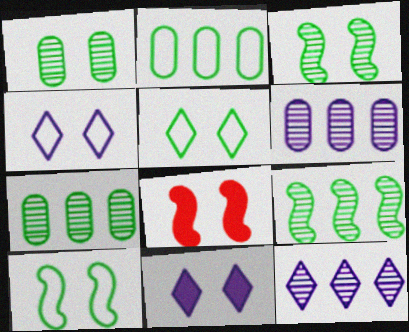[[1, 4, 8]]